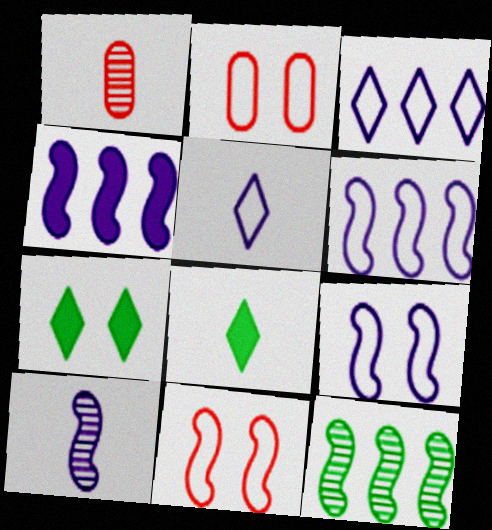[[1, 6, 7], 
[4, 9, 10]]